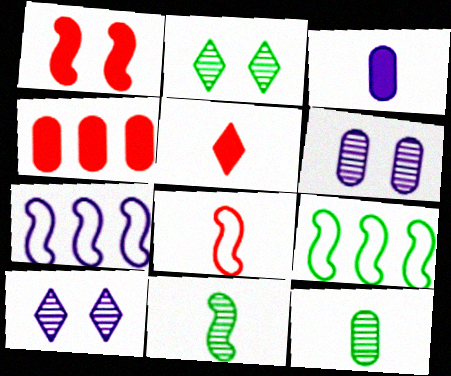[[1, 4, 5], 
[1, 7, 11], 
[3, 7, 10], 
[5, 6, 9]]